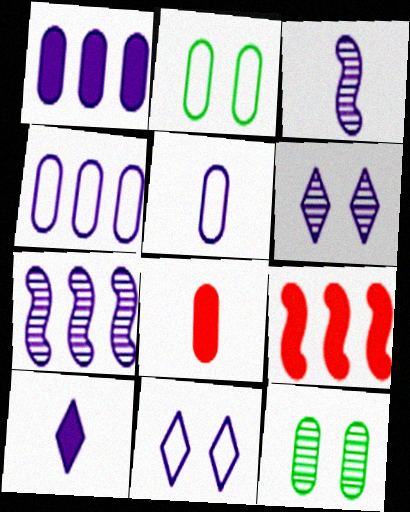[[1, 3, 11], 
[3, 5, 10], 
[4, 8, 12]]